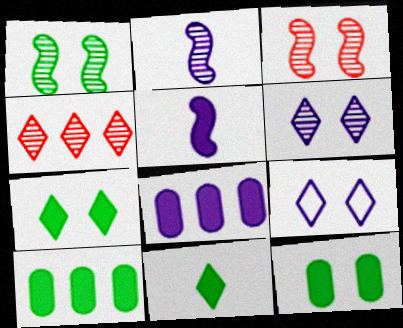[[2, 8, 9], 
[3, 9, 12], 
[4, 9, 11]]